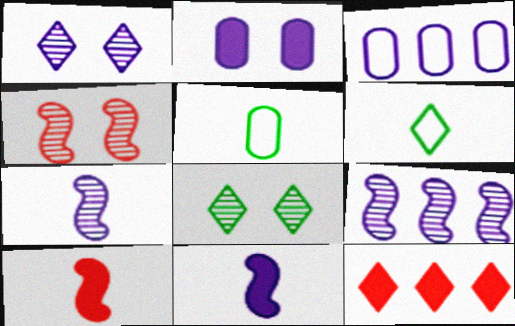[[1, 3, 11], 
[1, 6, 12], 
[3, 8, 10]]